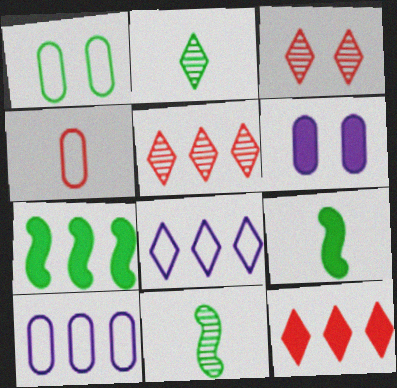[[1, 2, 7], 
[1, 4, 10], 
[3, 9, 10], 
[5, 7, 10], 
[6, 9, 12]]